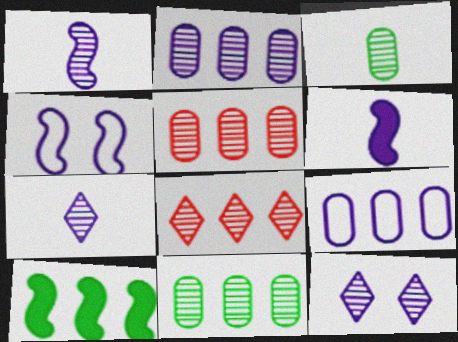[[1, 2, 12], 
[2, 5, 11], 
[6, 9, 12], 
[8, 9, 10]]